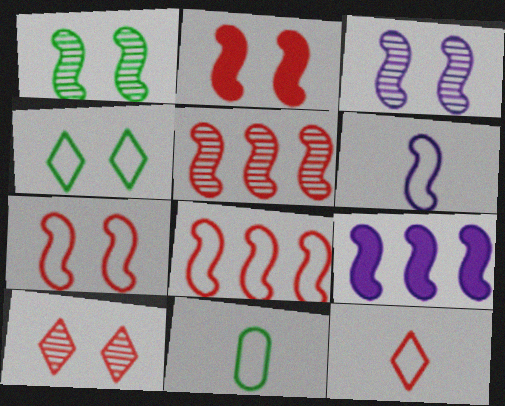[[3, 6, 9], 
[6, 11, 12], 
[9, 10, 11]]